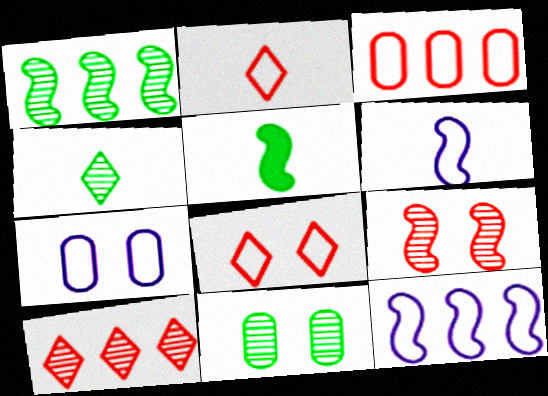[[1, 4, 11], 
[5, 7, 10], 
[5, 9, 12]]